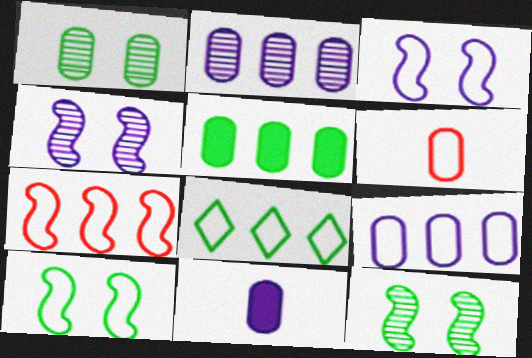[[3, 6, 8], 
[7, 8, 9]]